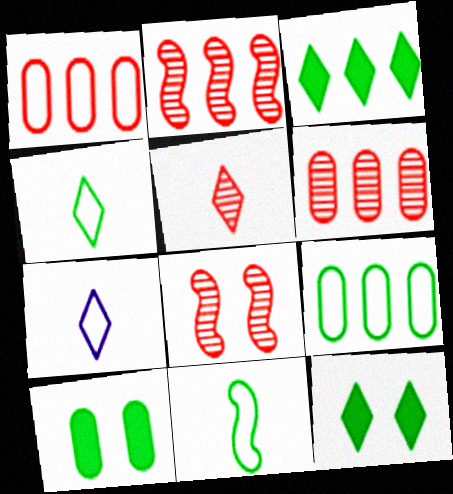[[2, 7, 10], 
[5, 6, 8]]